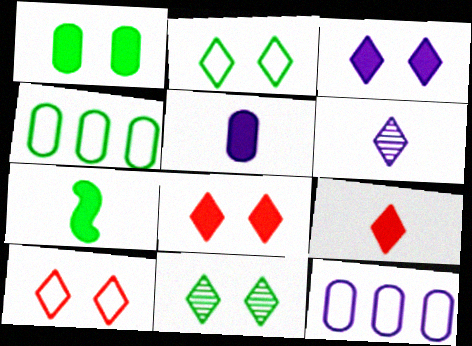[[3, 10, 11], 
[4, 7, 11], 
[5, 7, 9]]